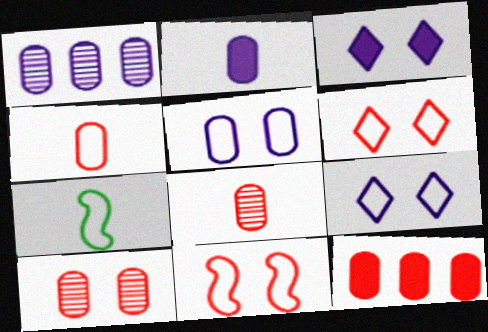[[1, 2, 5], 
[4, 10, 12]]